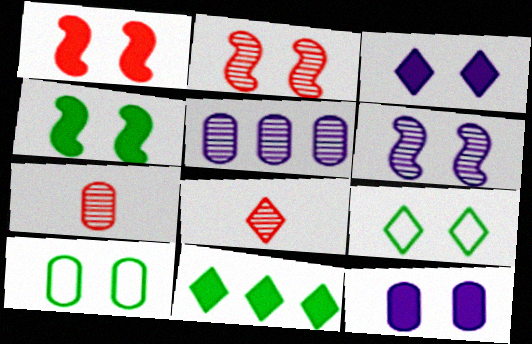[[2, 3, 10], 
[2, 9, 12]]